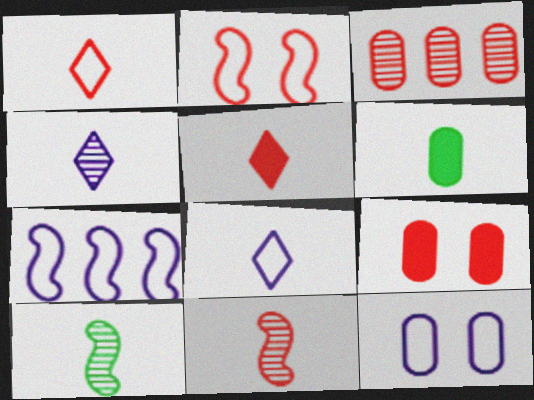[[2, 3, 5], 
[3, 6, 12], 
[6, 8, 11], 
[7, 8, 12]]